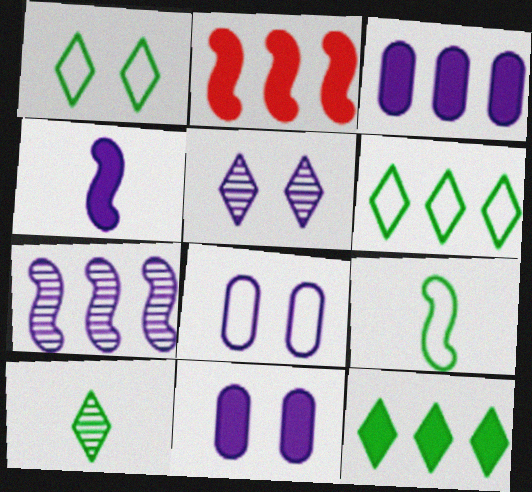[[1, 10, 12], 
[2, 3, 12], 
[2, 8, 10]]